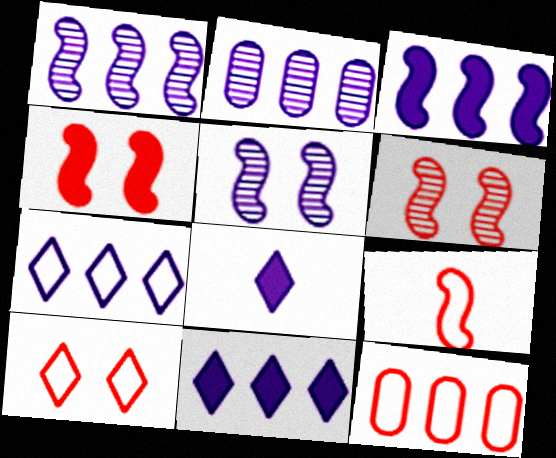[[2, 3, 7], 
[9, 10, 12]]